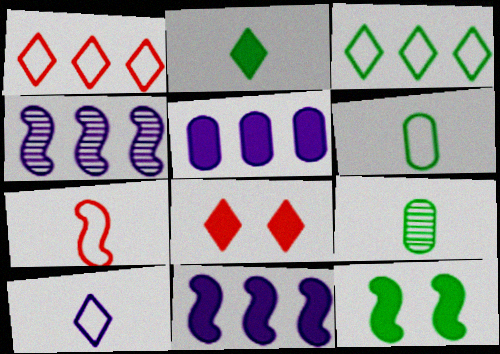[[3, 9, 12], 
[4, 6, 8], 
[4, 7, 12], 
[6, 7, 10]]